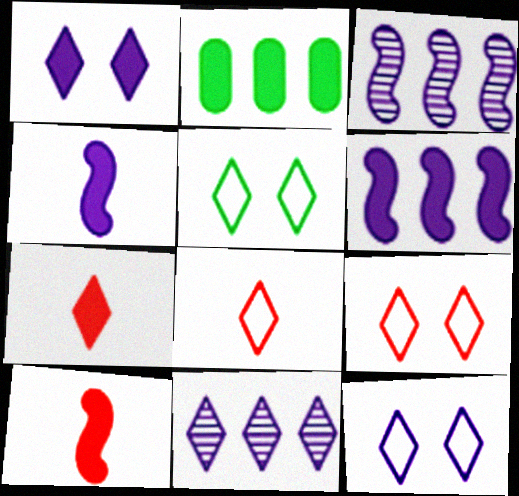[[1, 2, 10], 
[5, 7, 11], 
[5, 9, 12]]